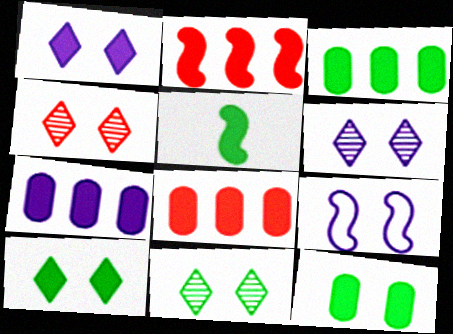[[1, 5, 8], 
[3, 5, 10], 
[3, 7, 8], 
[4, 6, 11], 
[4, 9, 12]]